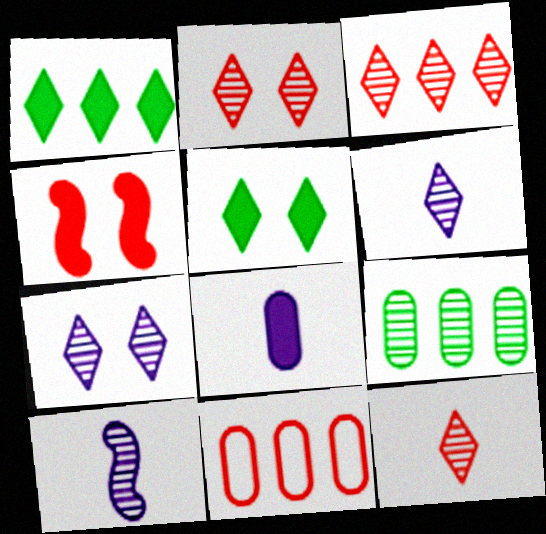[[1, 4, 8], 
[2, 3, 12], 
[2, 9, 10], 
[4, 11, 12], 
[5, 10, 11]]